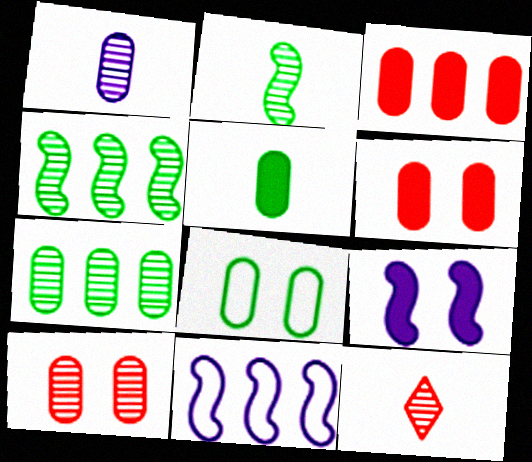[[1, 2, 12], 
[1, 3, 8], 
[1, 7, 10], 
[5, 7, 8]]